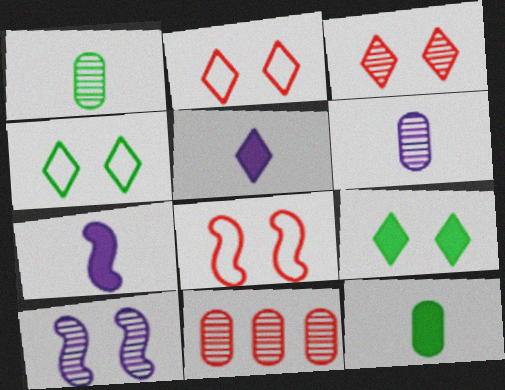[[4, 7, 11]]